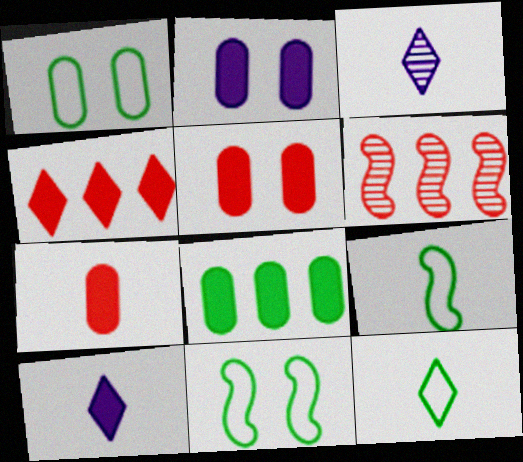[[1, 6, 10], 
[2, 6, 12], 
[2, 7, 8], 
[3, 7, 9]]